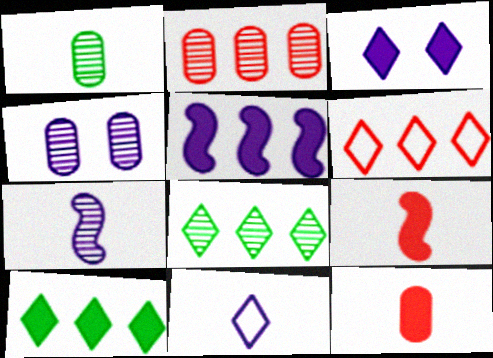[[1, 2, 4], 
[1, 9, 11], 
[4, 5, 11]]